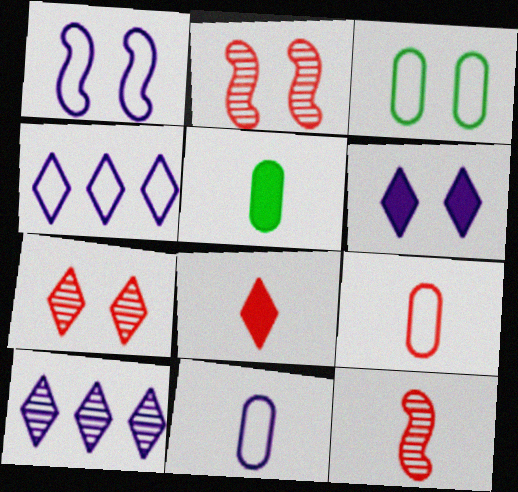[[1, 4, 11], 
[2, 3, 6], 
[2, 4, 5], 
[8, 9, 12]]